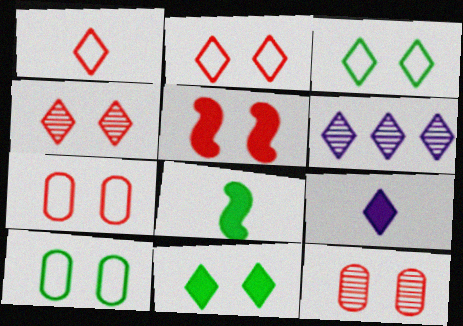[[1, 6, 11], 
[2, 5, 12], 
[4, 5, 7], 
[6, 7, 8]]